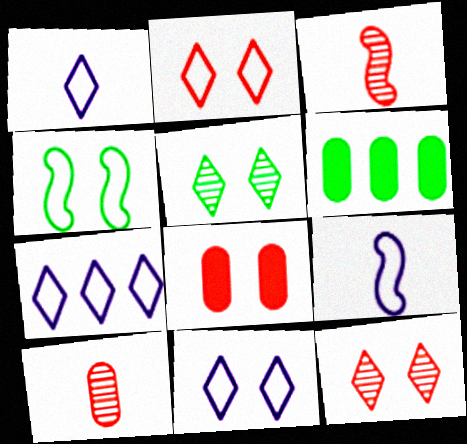[[1, 7, 11], 
[3, 6, 11], 
[6, 9, 12]]